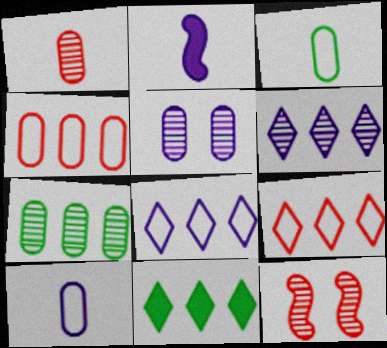[[1, 5, 7], 
[2, 5, 8], 
[6, 9, 11], 
[10, 11, 12]]